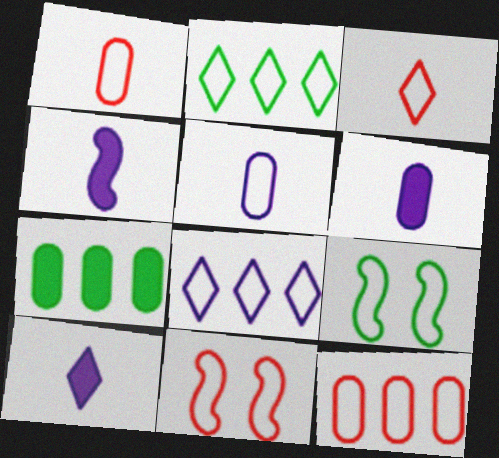[[1, 8, 9], 
[2, 5, 11], 
[3, 11, 12], 
[4, 6, 10]]